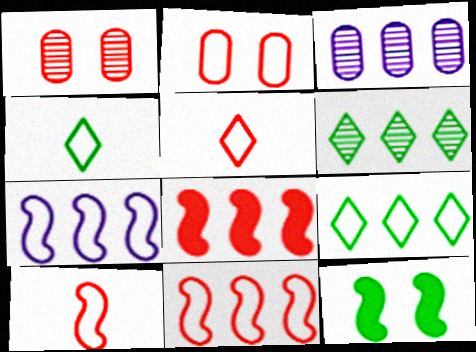[[1, 5, 8], 
[2, 4, 7], 
[2, 5, 11], 
[3, 5, 12], 
[3, 8, 9]]